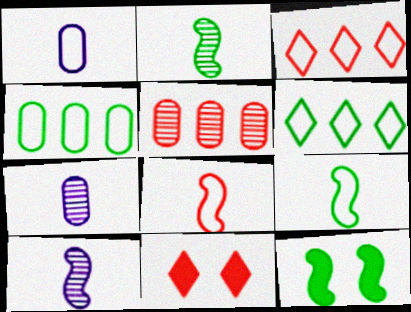[[3, 7, 12], 
[4, 10, 11], 
[5, 8, 11]]